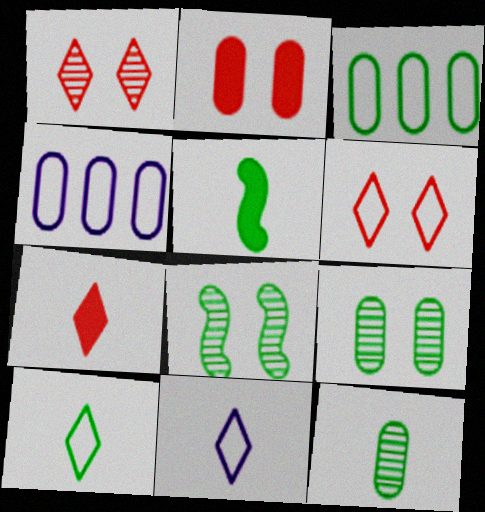[[1, 4, 5], 
[2, 4, 12], 
[4, 7, 8], 
[5, 10, 12]]